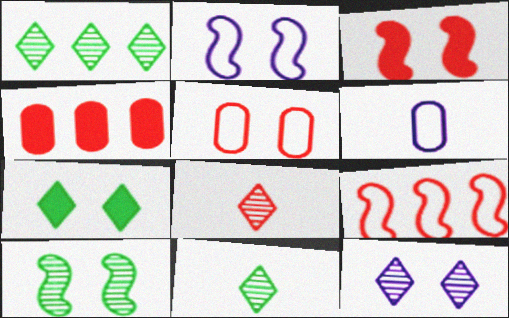[[1, 3, 6], 
[1, 8, 12], 
[2, 3, 10], 
[2, 4, 11]]